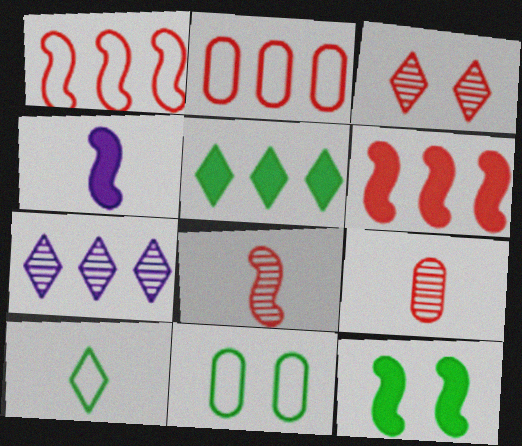[[4, 6, 12], 
[4, 9, 10]]